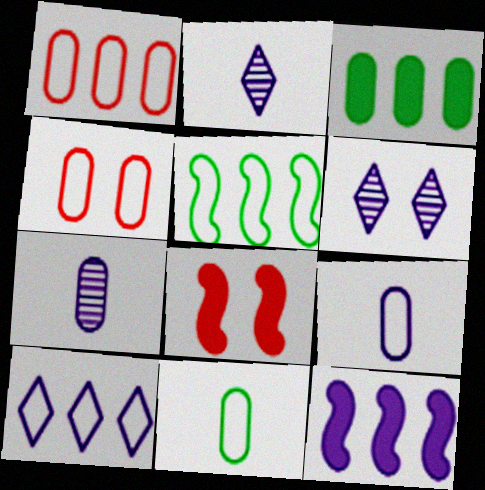[[1, 5, 10], 
[3, 4, 7], 
[6, 9, 12]]